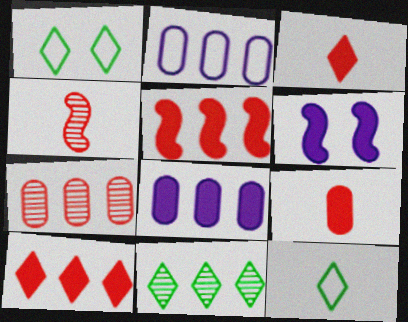[[1, 4, 8], 
[2, 5, 11], 
[6, 7, 12]]